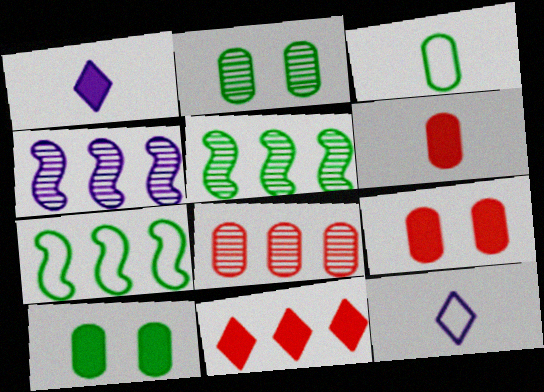[[5, 9, 12]]